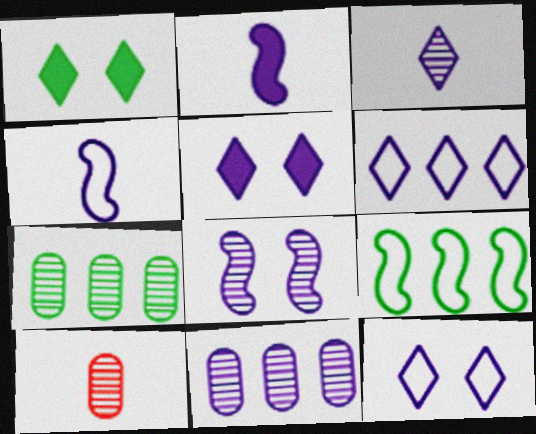[[2, 11, 12], 
[3, 5, 6], 
[3, 8, 11], 
[4, 5, 11], 
[5, 9, 10]]